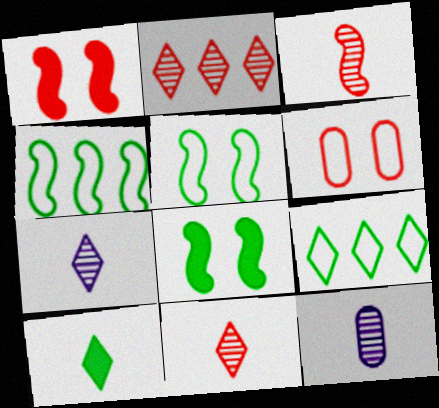[[1, 9, 12]]